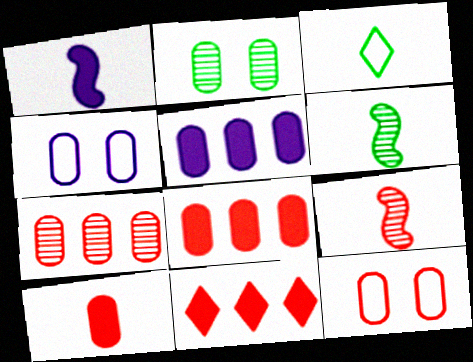[[4, 6, 11], 
[7, 10, 12], 
[9, 11, 12]]